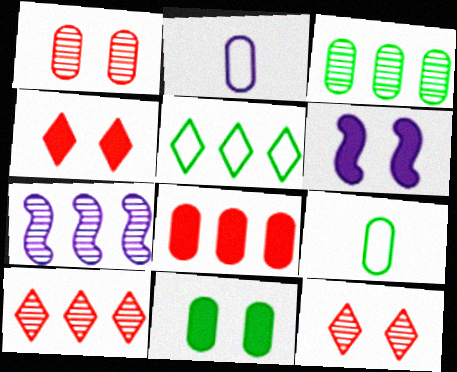[[3, 7, 10], 
[3, 9, 11], 
[4, 6, 11], 
[4, 7, 9], 
[5, 7, 8], 
[6, 9, 10]]